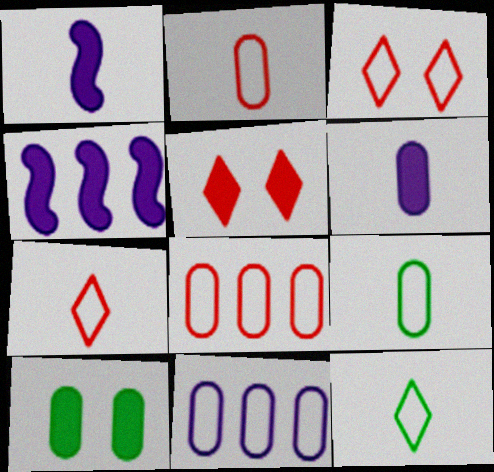[]